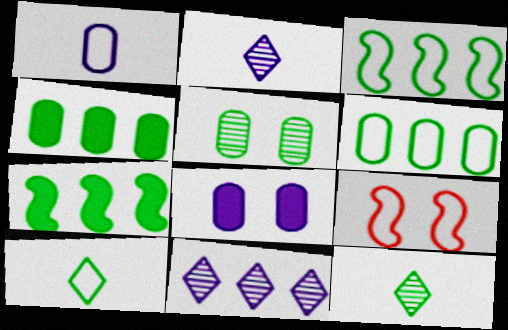[[2, 4, 9], 
[5, 7, 10]]